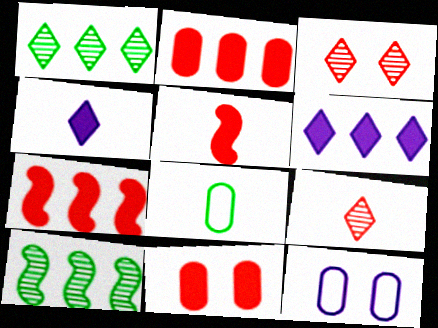[[1, 5, 12]]